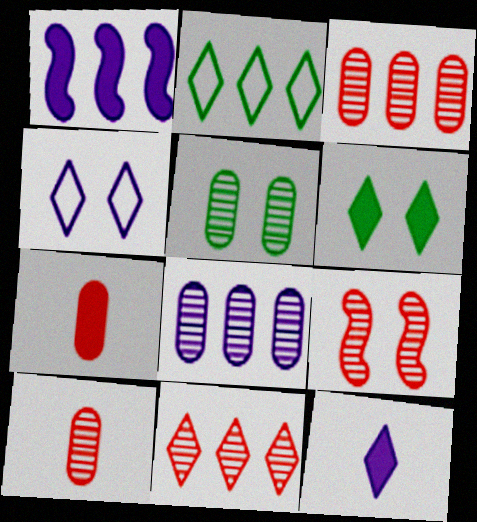[[1, 2, 3], 
[1, 6, 7], 
[5, 8, 10], 
[9, 10, 11]]